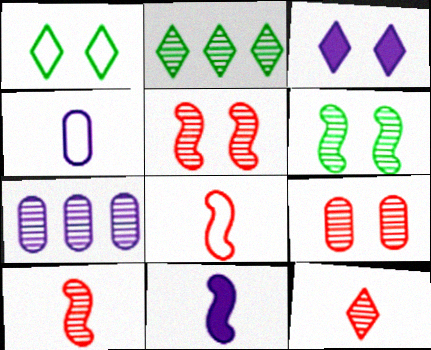[[6, 7, 12]]